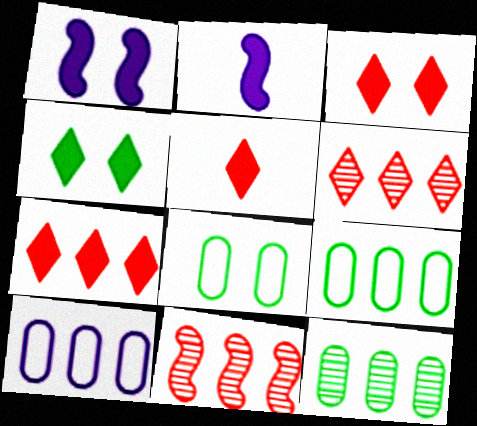[[2, 6, 8], 
[3, 5, 7]]